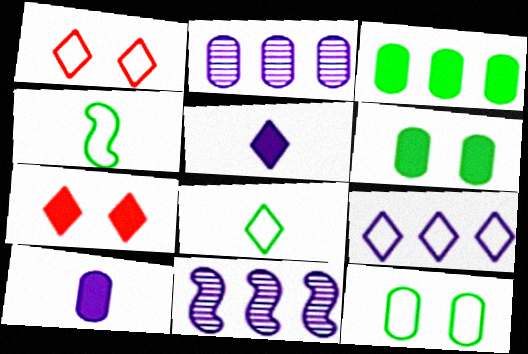[[1, 8, 9], 
[2, 4, 7]]